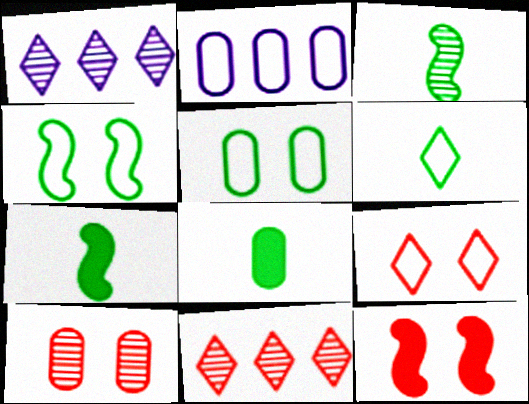[[1, 3, 10], 
[2, 8, 10], 
[3, 6, 8], 
[9, 10, 12]]